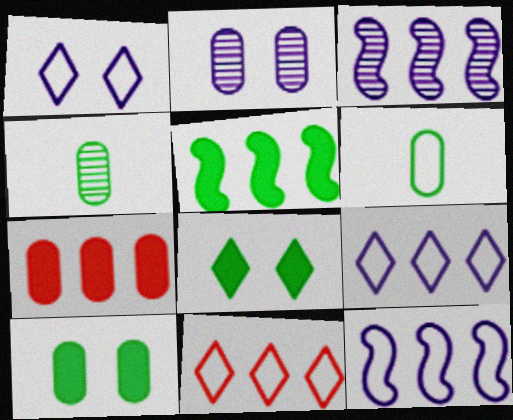[[2, 6, 7]]